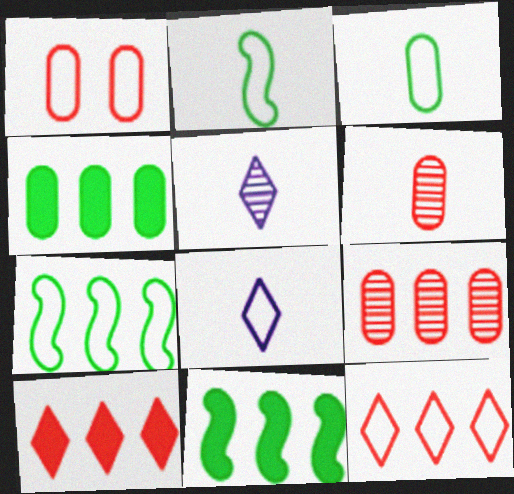[[1, 5, 11], 
[1, 7, 8]]